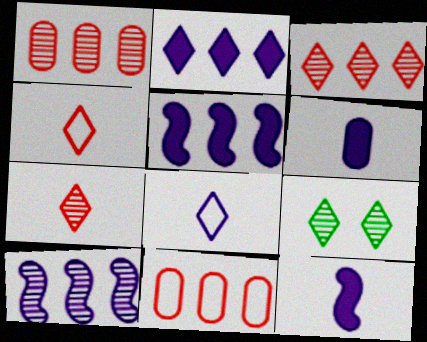[[2, 4, 9], 
[9, 11, 12]]